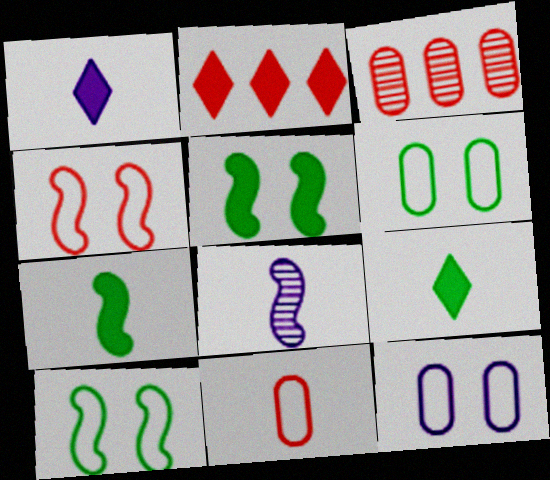[[1, 3, 10], 
[2, 6, 8], 
[8, 9, 11]]